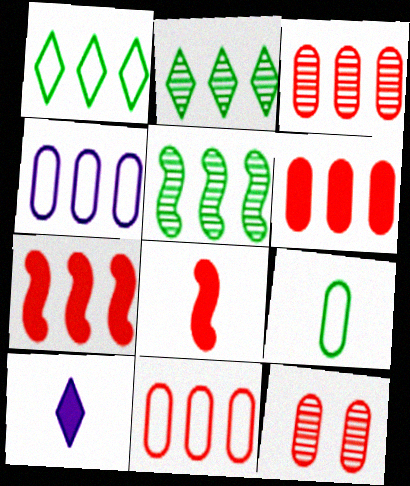[[2, 4, 7], 
[3, 6, 11]]